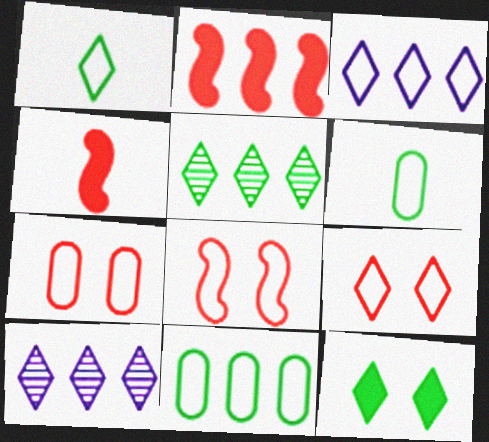[[1, 3, 9], 
[1, 5, 12], 
[2, 10, 11], 
[3, 6, 8], 
[7, 8, 9]]